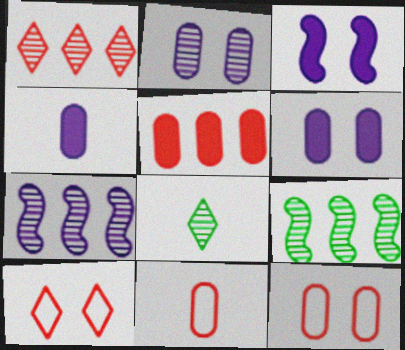[[4, 9, 10]]